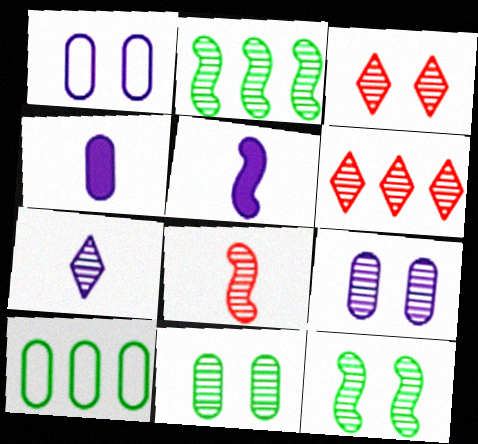[[3, 5, 10], 
[3, 9, 12]]